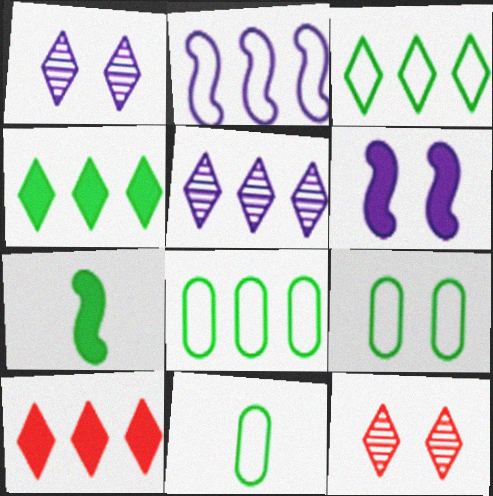[[3, 5, 10], 
[6, 9, 12], 
[8, 9, 11]]